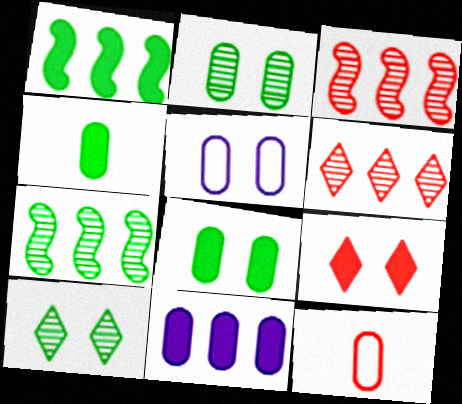[[2, 11, 12], 
[3, 9, 12]]